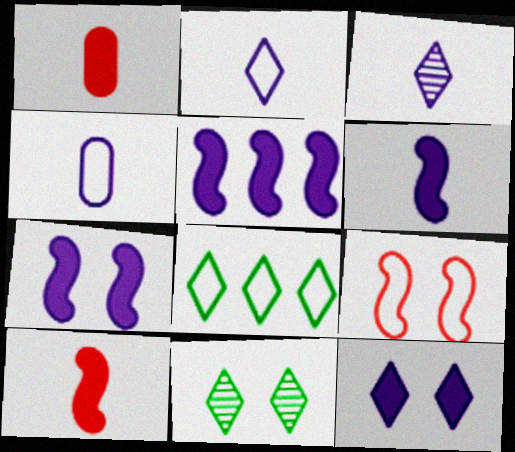[[3, 4, 6], 
[4, 8, 9], 
[5, 6, 7]]